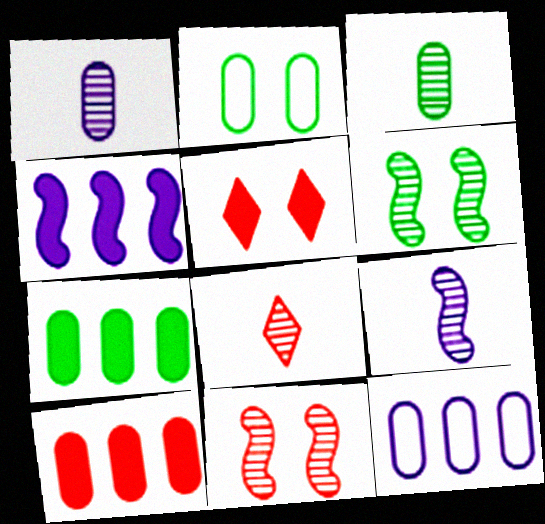[[1, 2, 10], 
[2, 3, 7], 
[2, 4, 8], 
[3, 8, 9]]